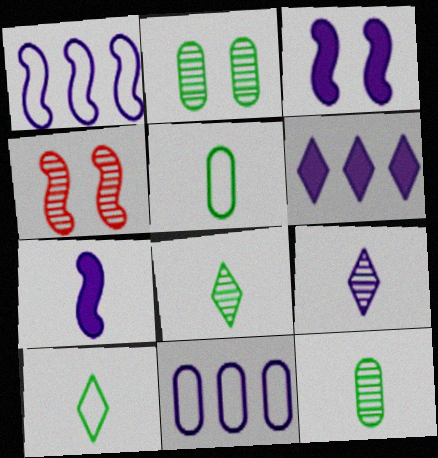[[3, 9, 11], 
[4, 5, 6]]